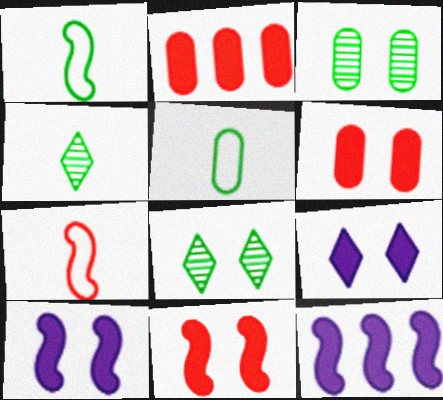[]